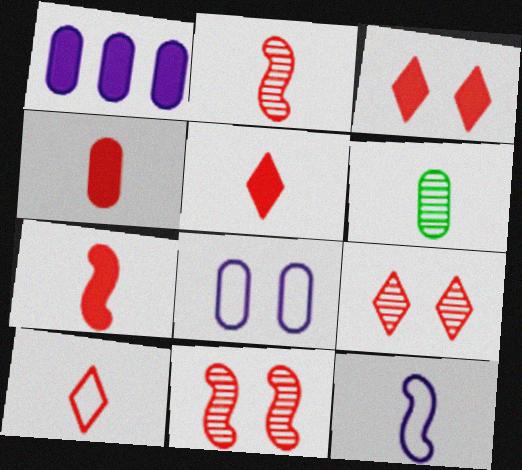[[2, 4, 10], 
[4, 5, 7], 
[5, 6, 12]]